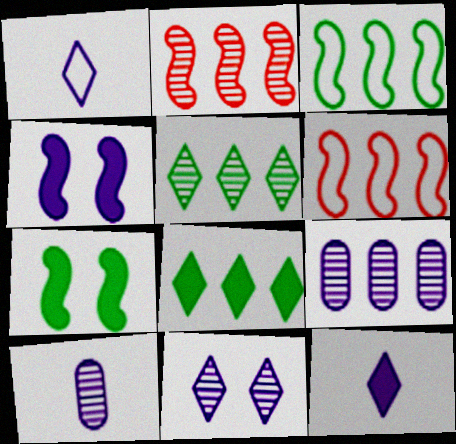[[1, 4, 9], 
[2, 5, 9], 
[6, 8, 9]]